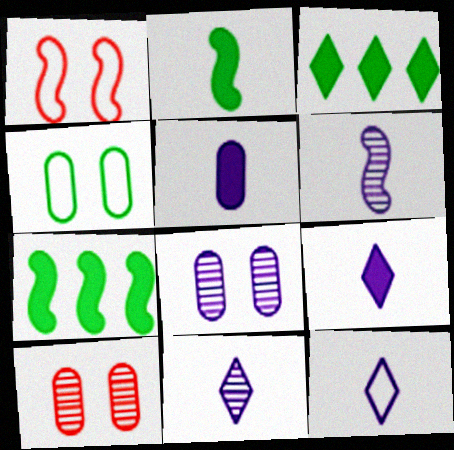[[1, 6, 7], 
[5, 6, 12], 
[7, 10, 12], 
[9, 11, 12]]